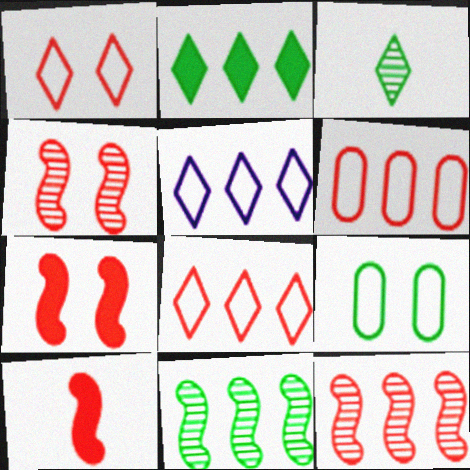[]